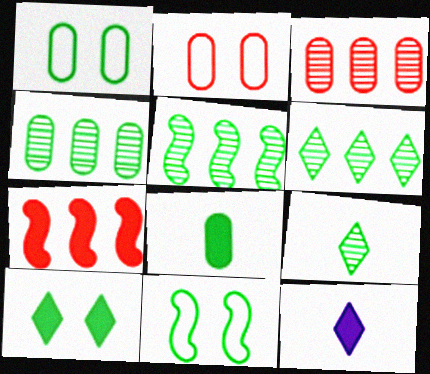[[1, 4, 8], 
[2, 5, 12], 
[3, 11, 12], 
[4, 5, 6], 
[6, 8, 11]]